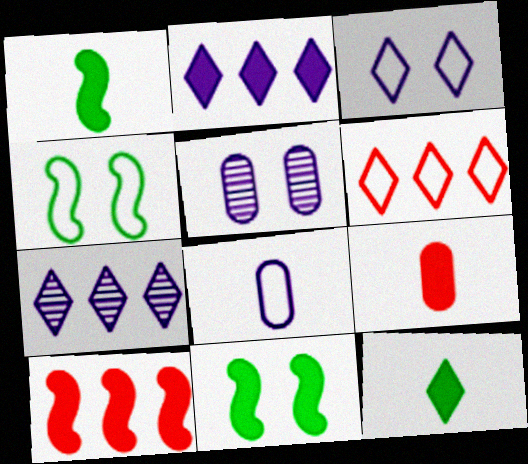[[1, 5, 6], 
[2, 9, 11], 
[4, 6, 8], 
[4, 7, 9]]